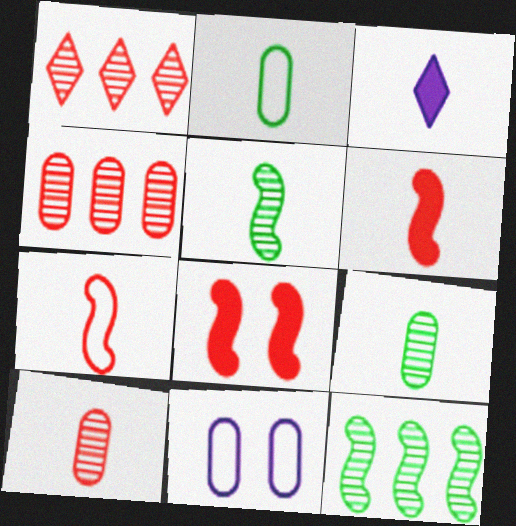[[3, 7, 9]]